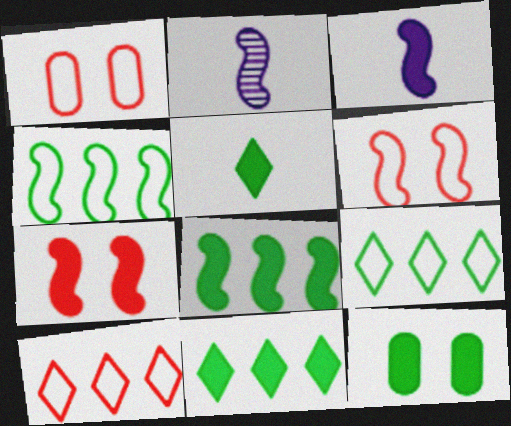[[1, 2, 11], 
[2, 4, 7], 
[2, 6, 8], 
[2, 10, 12], 
[3, 7, 8], 
[5, 8, 12]]